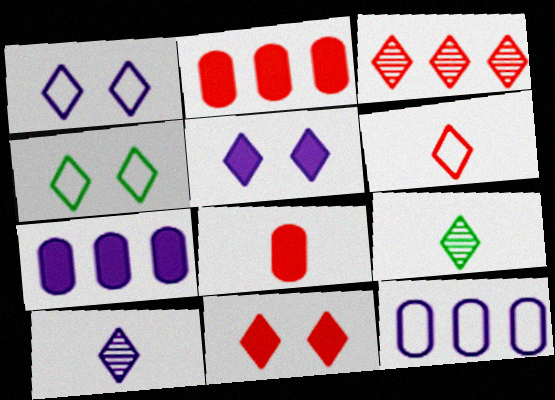[[3, 6, 11]]